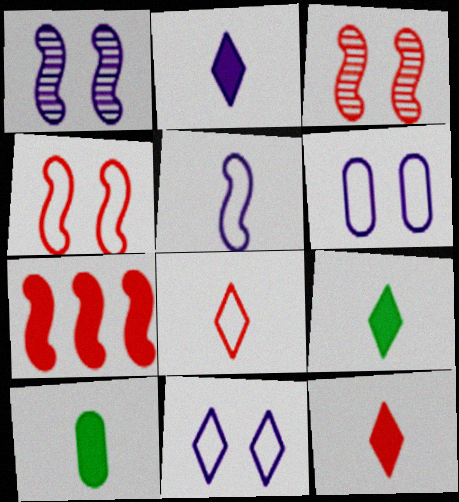[[2, 9, 12]]